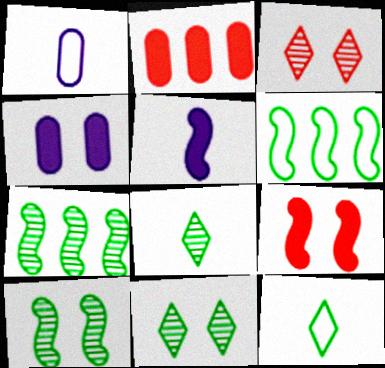[]